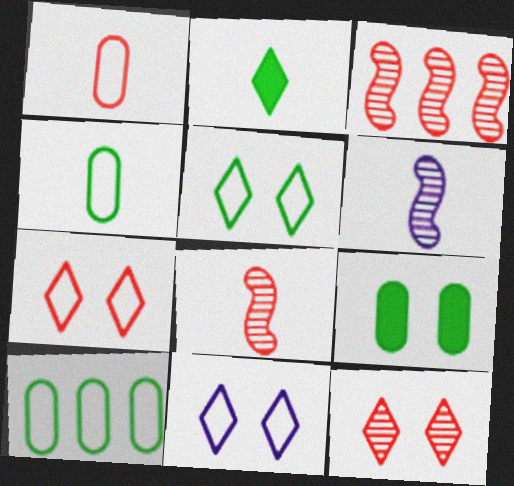[[1, 2, 6], 
[5, 7, 11]]